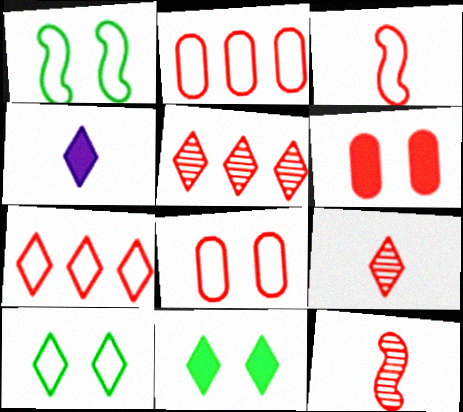[[3, 5, 6], 
[3, 7, 8], 
[4, 5, 10], 
[6, 7, 12]]